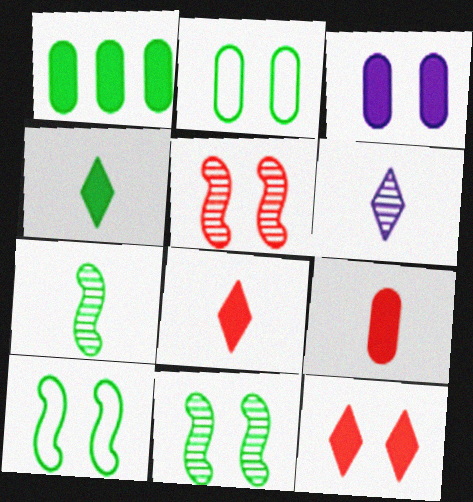[[1, 3, 9]]